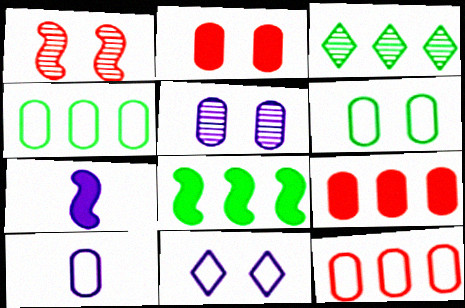[[2, 5, 6], 
[3, 4, 8], 
[6, 10, 12]]